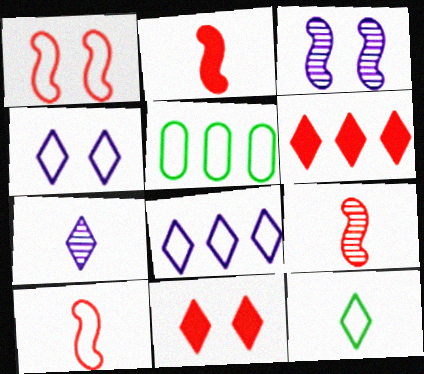[[2, 9, 10], 
[4, 5, 10]]